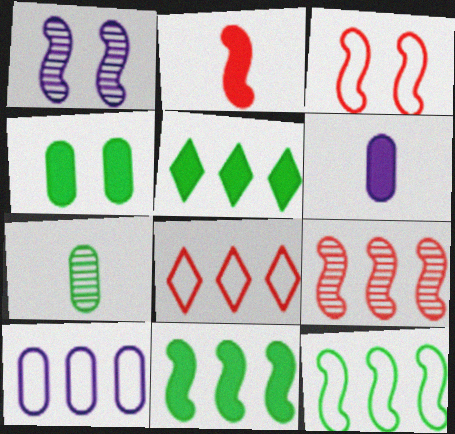[[1, 2, 12], 
[2, 3, 9], 
[5, 9, 10], 
[8, 10, 12]]